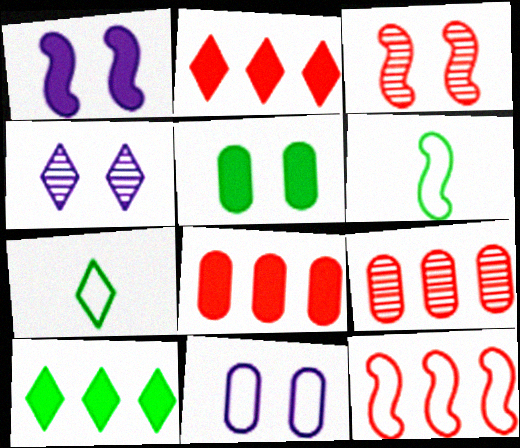[[1, 4, 11], 
[1, 7, 9], 
[2, 4, 7], 
[2, 9, 12], 
[4, 6, 8], 
[7, 11, 12]]